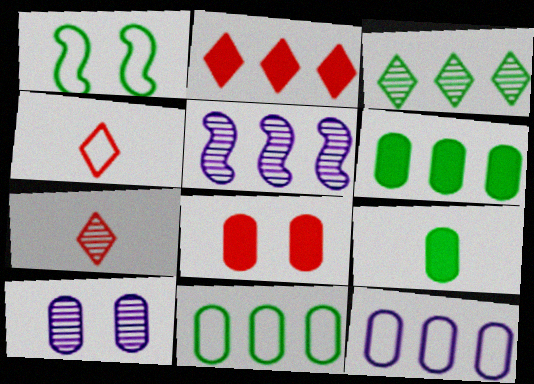[[1, 3, 9], 
[1, 4, 12], 
[2, 5, 11]]